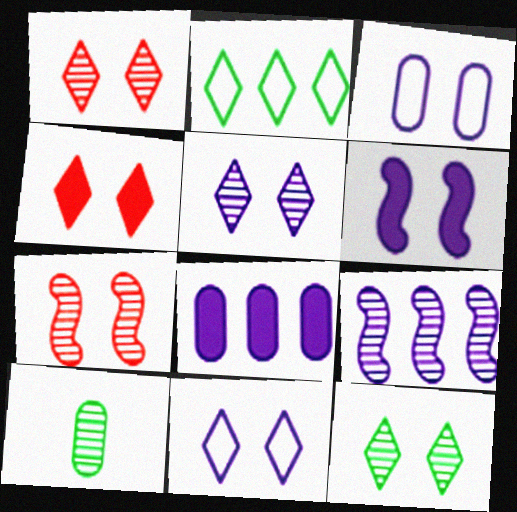[[1, 5, 12], 
[1, 9, 10], 
[3, 5, 6], 
[4, 11, 12]]